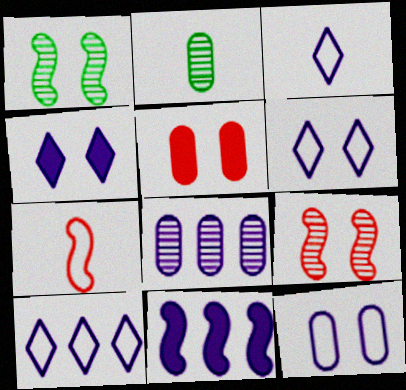[[1, 5, 6], 
[1, 7, 11], 
[3, 6, 10], 
[8, 10, 11]]